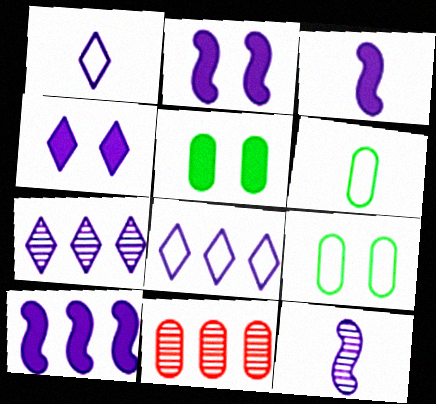[[1, 4, 7], 
[2, 3, 10]]